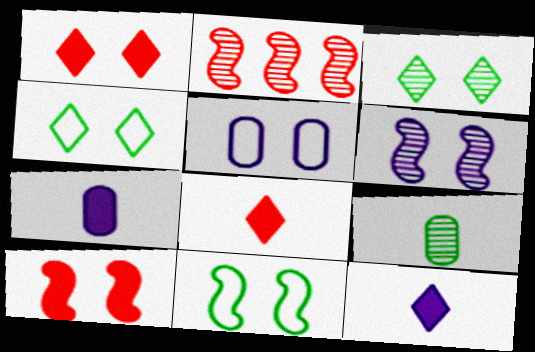[[2, 4, 7], 
[3, 5, 10], 
[6, 10, 11]]